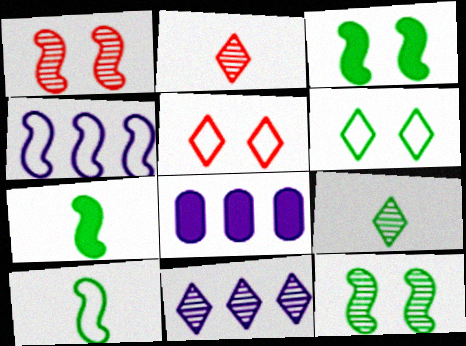[[1, 4, 7], 
[4, 8, 11]]